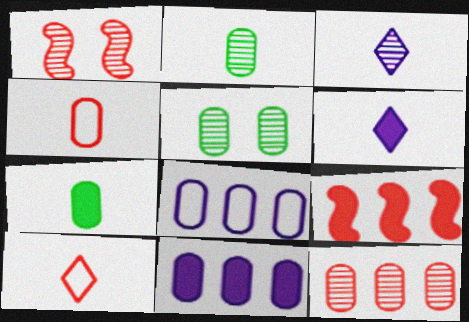[[4, 5, 11]]